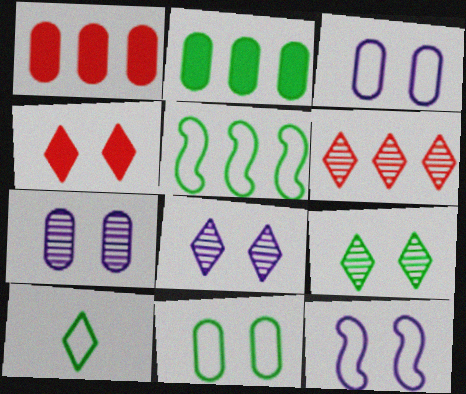[[5, 10, 11]]